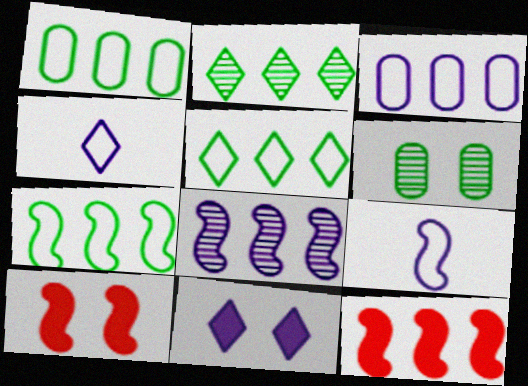[[1, 5, 7], 
[2, 3, 12], 
[4, 6, 12], 
[7, 8, 12]]